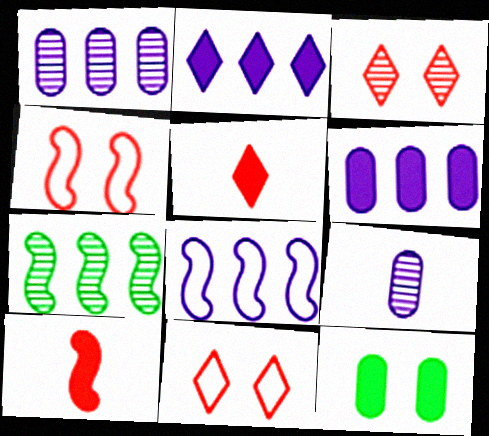[[1, 2, 8], 
[2, 10, 12], 
[3, 7, 9]]